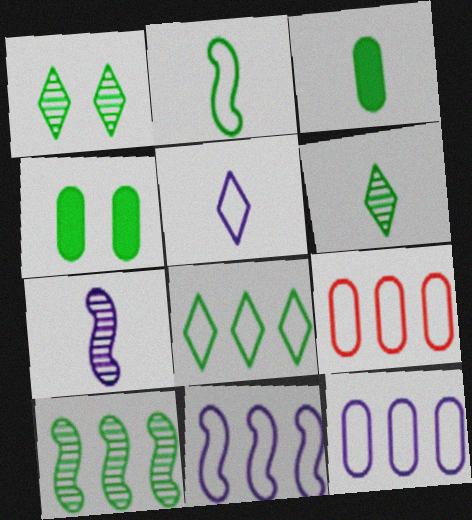[[2, 3, 6], 
[8, 9, 11]]